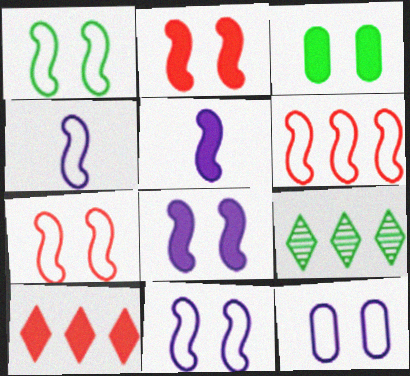[[1, 4, 6], 
[1, 7, 11], 
[3, 5, 10]]